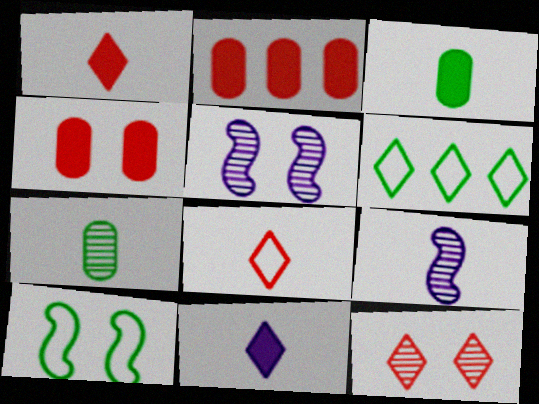[[3, 8, 9], 
[4, 6, 9], 
[6, 11, 12]]